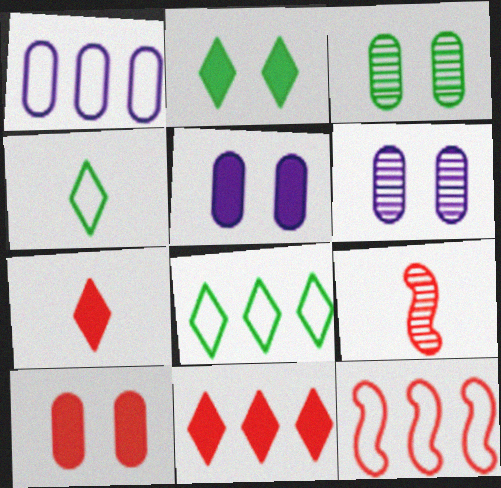[[1, 2, 9], 
[1, 8, 12], 
[5, 8, 9]]